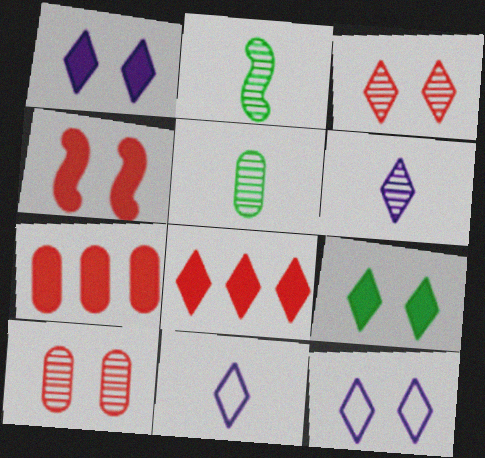[[2, 7, 12], 
[3, 9, 12]]